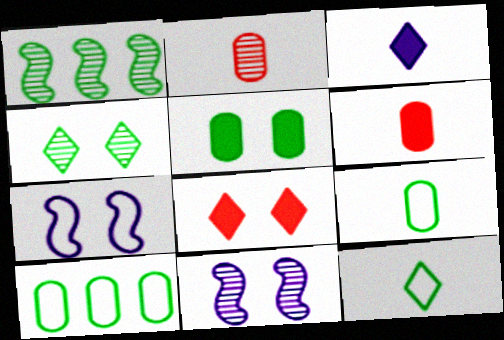[[1, 5, 12]]